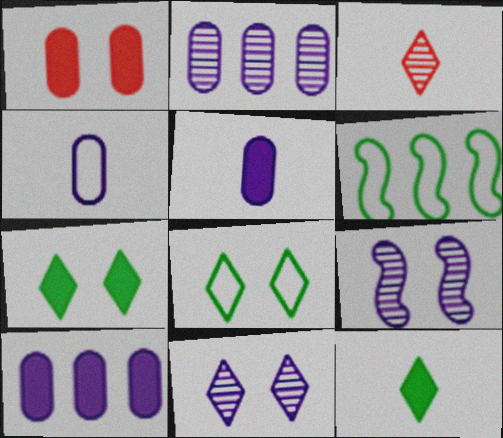[[1, 8, 9]]